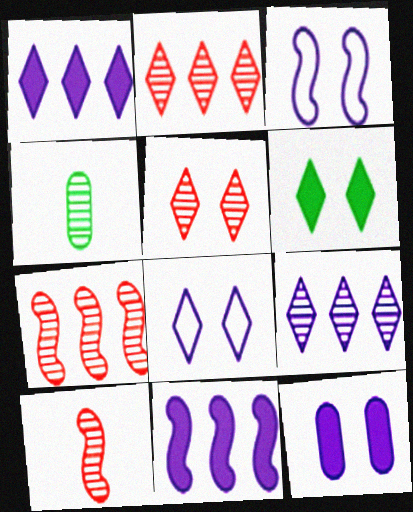[[5, 6, 8]]